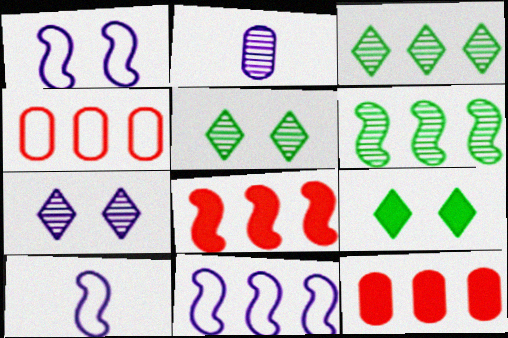[[1, 10, 11], 
[3, 11, 12], 
[5, 10, 12], 
[6, 8, 11]]